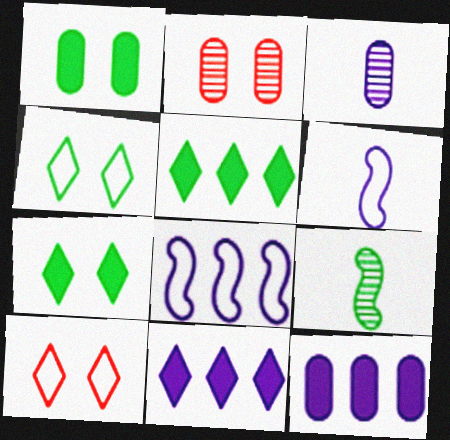[[2, 5, 6], 
[9, 10, 12]]